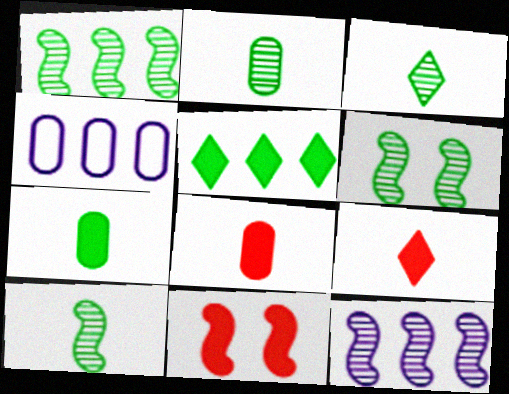[[1, 6, 10], 
[2, 3, 10], 
[3, 4, 11], 
[4, 6, 9]]